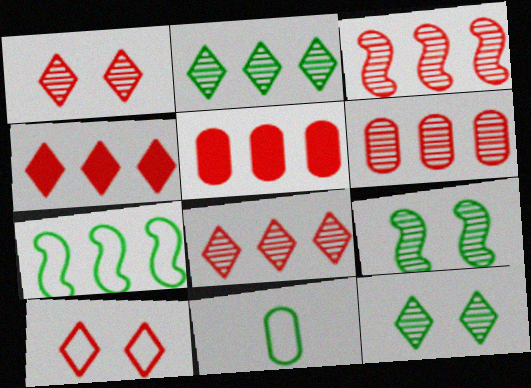[[3, 6, 8]]